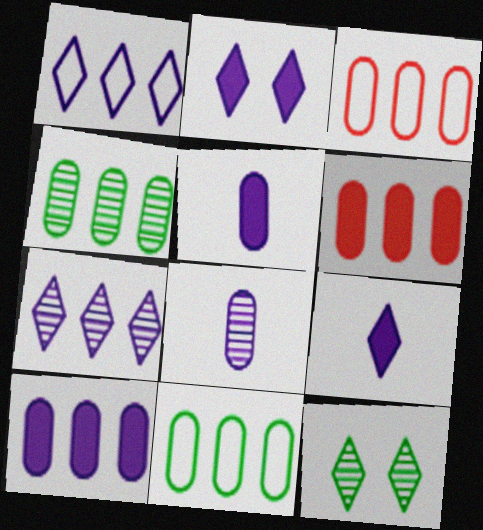[[3, 4, 10]]